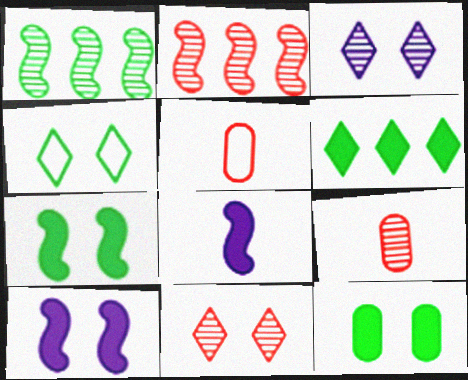[[1, 3, 9], 
[2, 9, 11]]